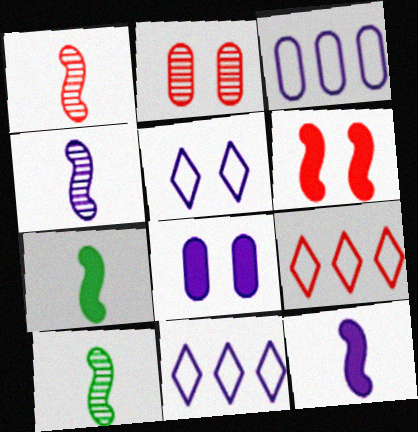[[1, 4, 10], 
[2, 7, 11], 
[4, 8, 11], 
[8, 9, 10]]